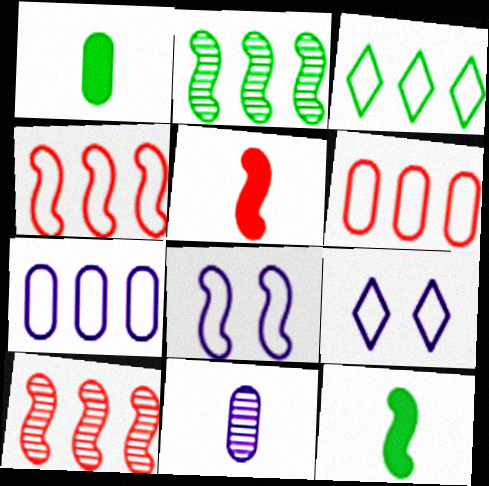[[1, 9, 10], 
[2, 5, 8], 
[3, 4, 7], 
[8, 10, 12]]